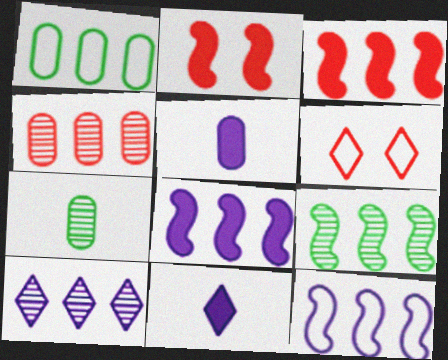[[1, 3, 10], 
[3, 9, 12], 
[4, 9, 10], 
[5, 6, 9], 
[6, 7, 8]]